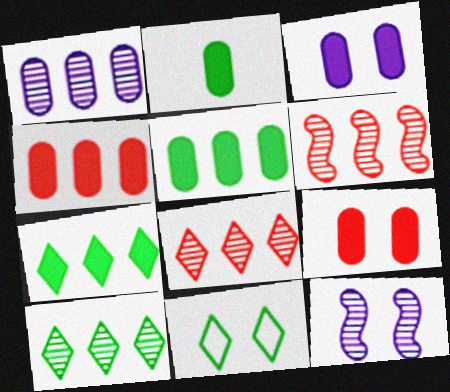[[1, 6, 10], 
[2, 3, 4], 
[9, 11, 12]]